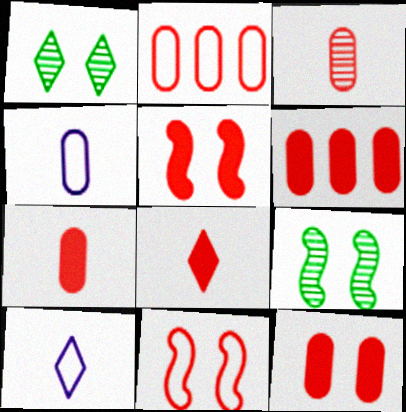[[2, 3, 12], 
[5, 6, 8], 
[6, 7, 12], 
[6, 9, 10]]